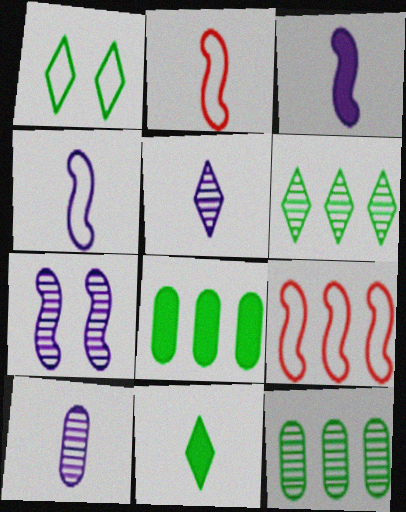[[1, 6, 11], 
[2, 10, 11]]